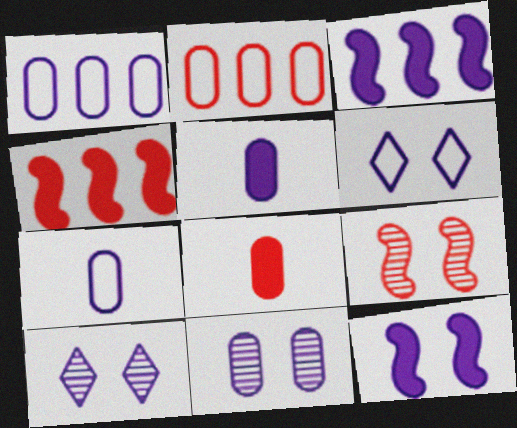[[1, 5, 11], 
[3, 7, 10], 
[6, 11, 12]]